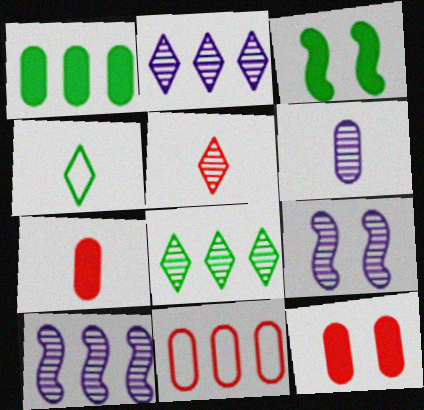[[2, 6, 9], 
[4, 10, 12]]